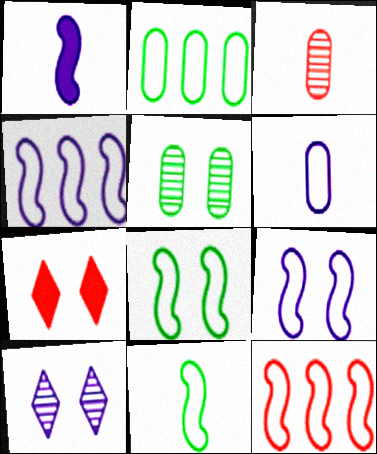[[3, 7, 12], 
[5, 7, 9], 
[9, 11, 12]]